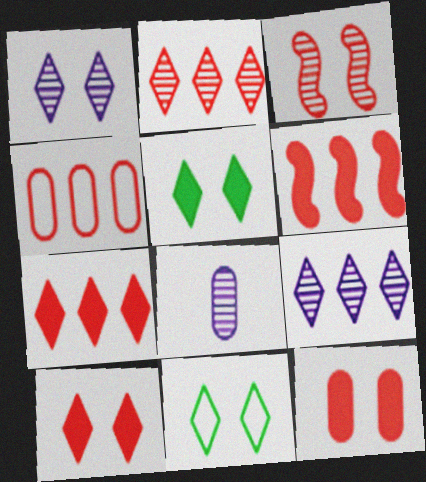[[1, 10, 11], 
[2, 4, 6], 
[6, 8, 11]]